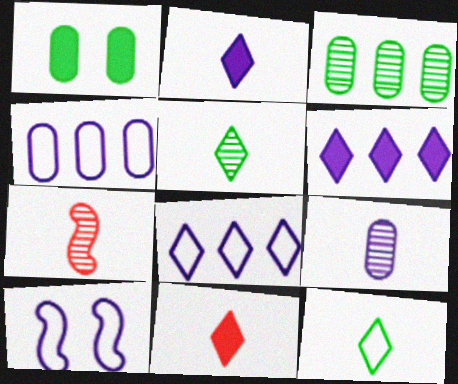[[1, 7, 8], 
[3, 10, 11], 
[5, 7, 9], 
[6, 9, 10]]